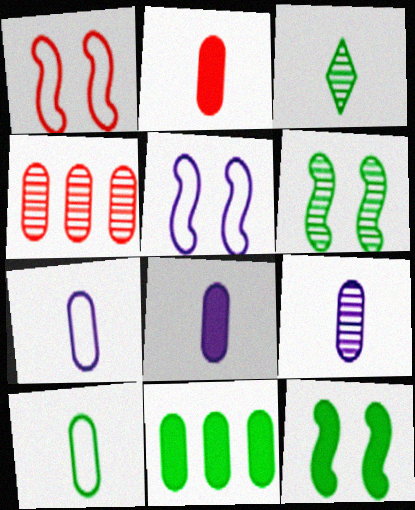[[2, 9, 10], 
[7, 8, 9]]